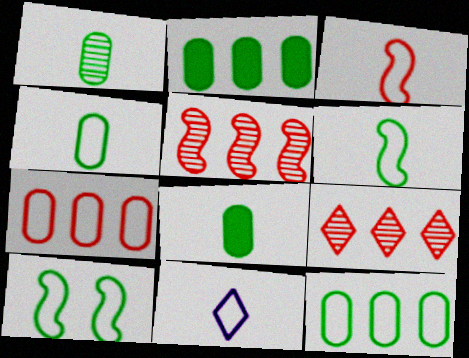[[1, 4, 8], 
[3, 4, 11], 
[7, 10, 11]]